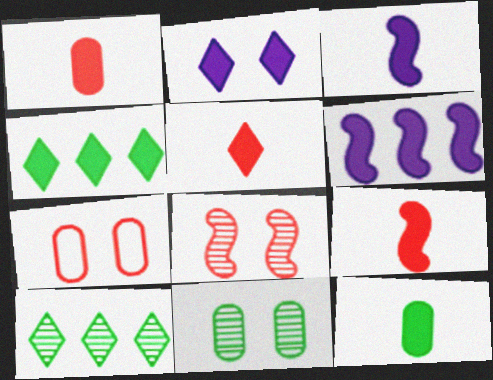[[1, 5, 9], 
[2, 4, 5], 
[3, 5, 12], 
[3, 7, 10]]